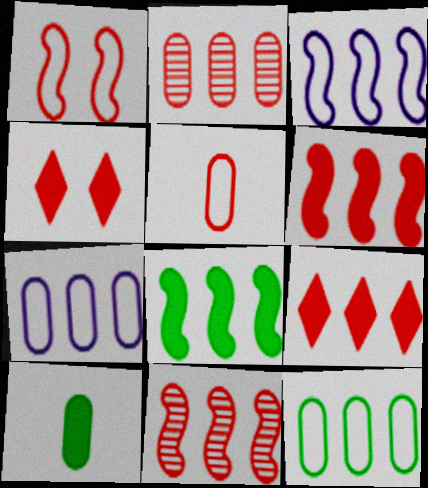[[3, 8, 11], 
[4, 5, 11]]